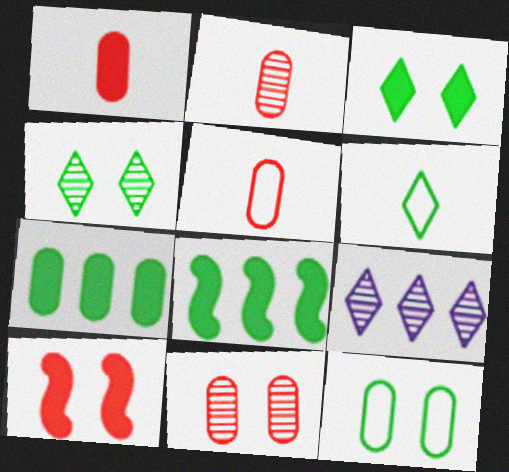[[1, 2, 5]]